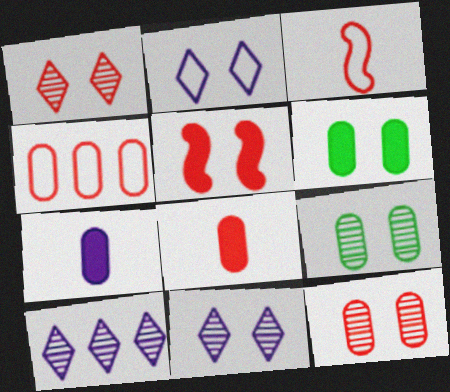[[2, 5, 9], 
[3, 6, 10], 
[4, 7, 9], 
[4, 8, 12]]